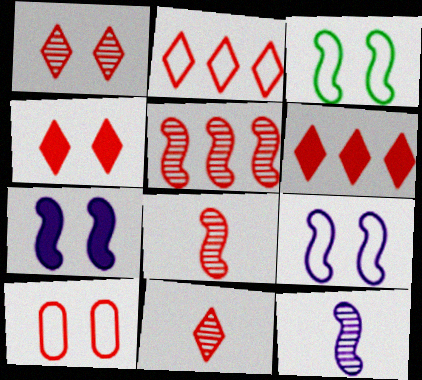[[2, 4, 11], 
[6, 8, 10]]